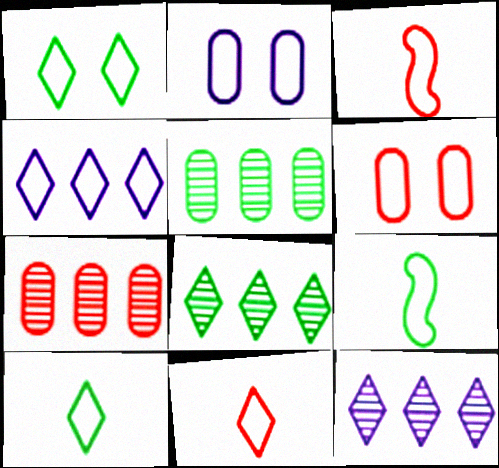[[1, 4, 11], 
[4, 6, 9]]